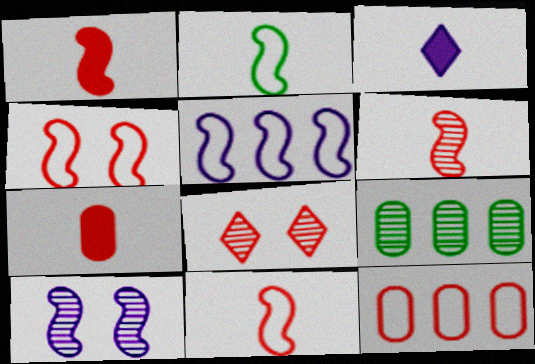[[1, 6, 11], 
[1, 8, 12], 
[2, 4, 5], 
[3, 4, 9]]